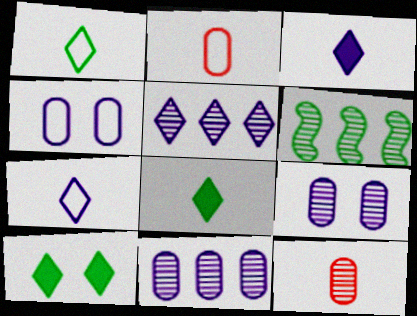[]